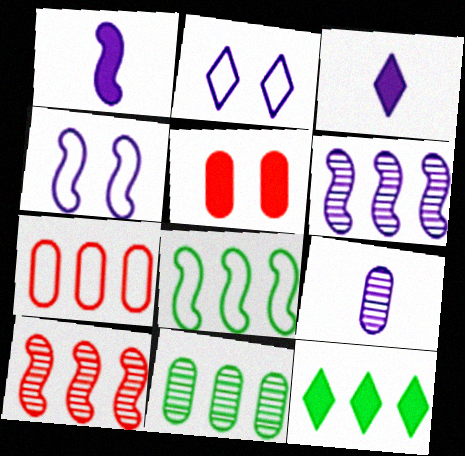[[1, 4, 6], 
[1, 5, 12], 
[6, 7, 12], 
[8, 11, 12]]